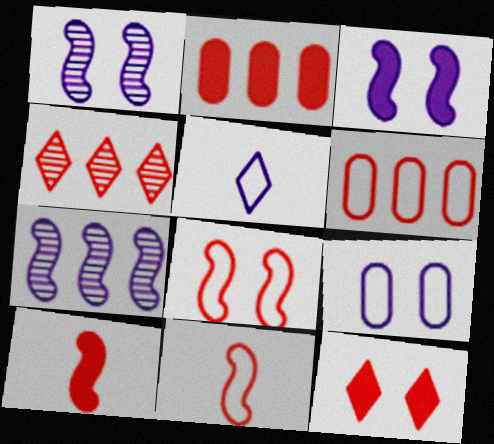[[2, 10, 12]]